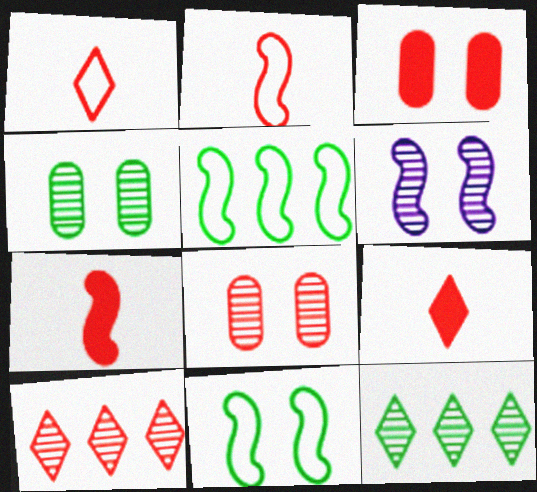[[2, 3, 10], 
[5, 6, 7]]